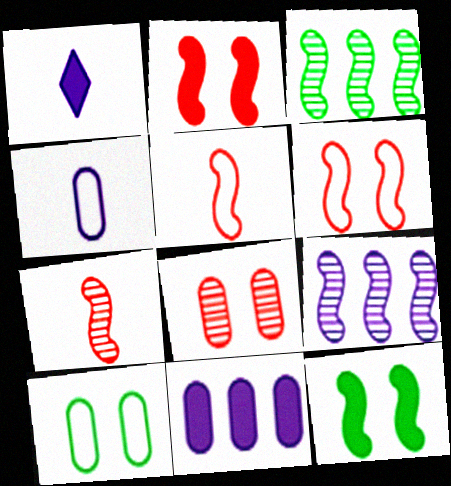[[5, 9, 12]]